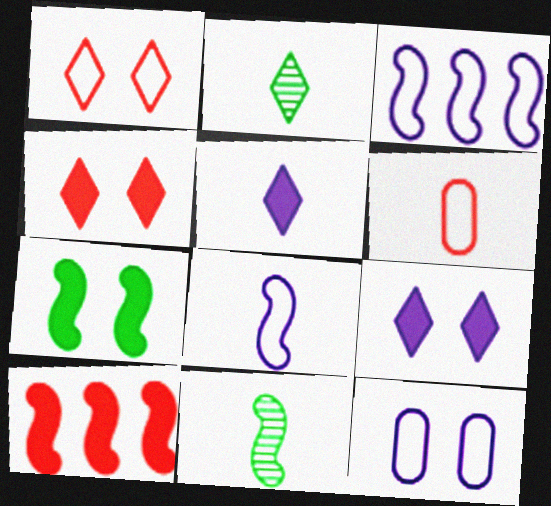[[2, 10, 12], 
[5, 6, 11]]